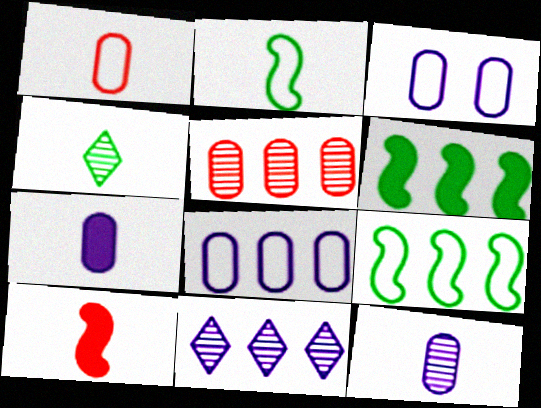[]